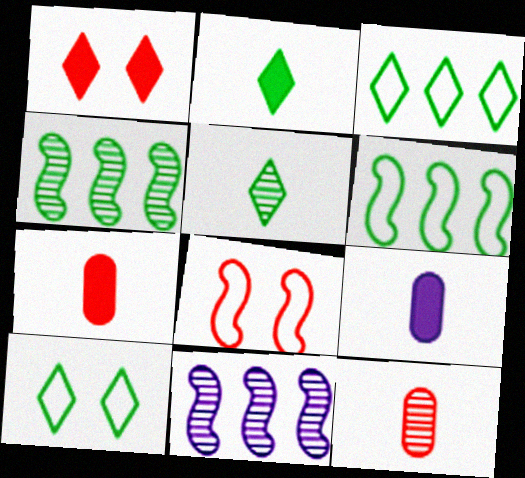[[7, 10, 11]]